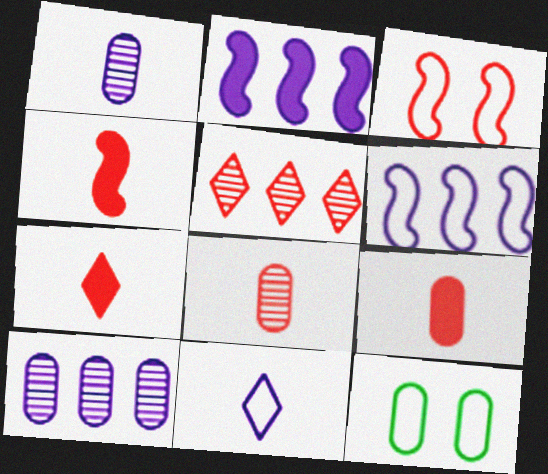[[3, 5, 9], 
[4, 7, 9], 
[9, 10, 12]]